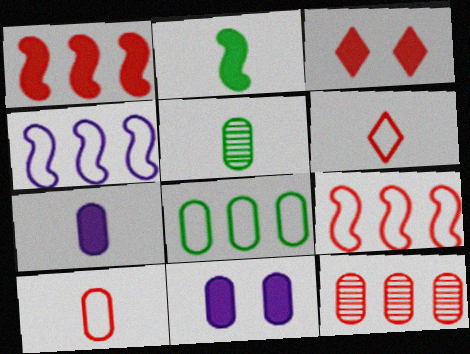[[3, 4, 5], 
[5, 7, 10]]